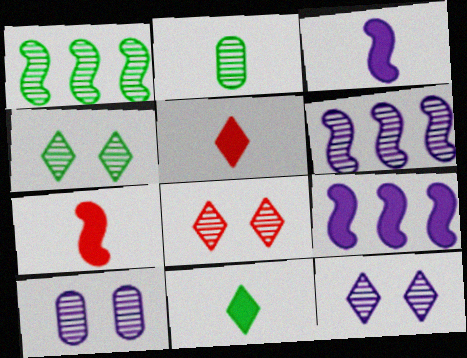[[1, 2, 4], 
[2, 6, 8], 
[4, 8, 12]]